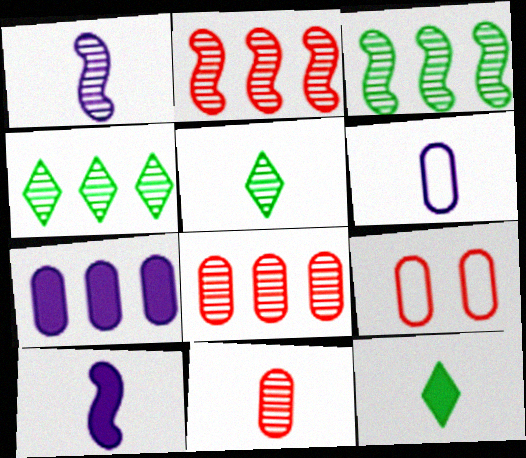[[1, 5, 11], 
[4, 9, 10]]